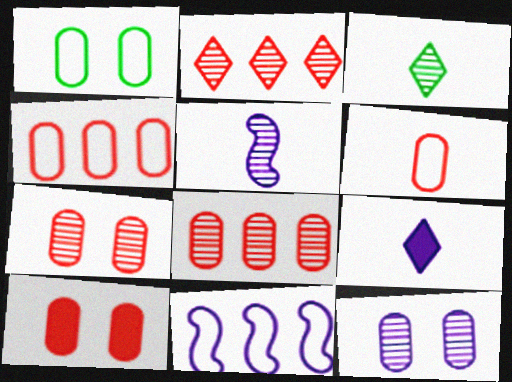[[1, 10, 12], 
[3, 10, 11], 
[6, 8, 10], 
[9, 11, 12]]